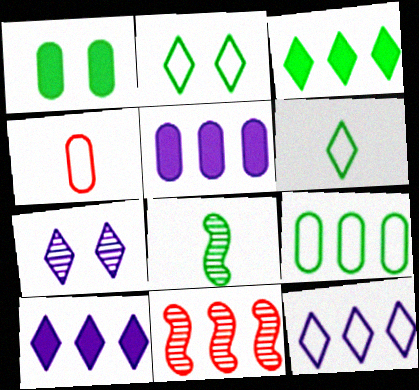[[9, 10, 11]]